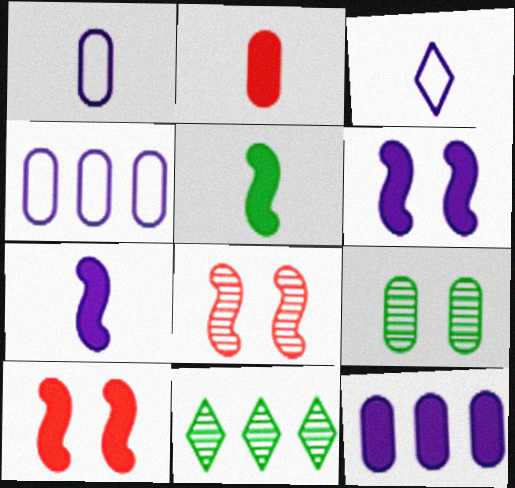[[1, 10, 11], 
[2, 4, 9]]